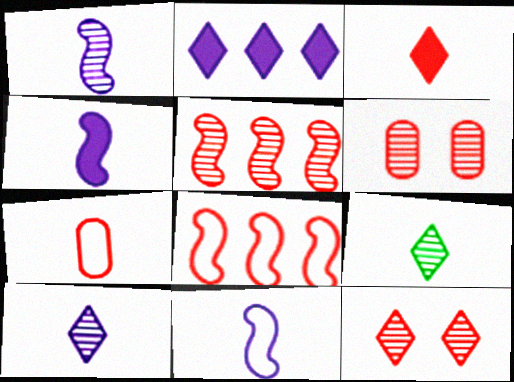[[1, 4, 11], 
[3, 6, 8], 
[4, 7, 9]]